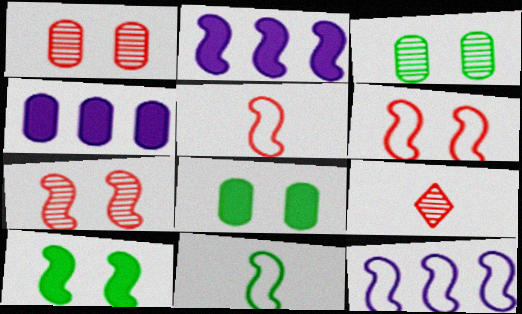[[2, 7, 11], 
[6, 11, 12], 
[8, 9, 12]]